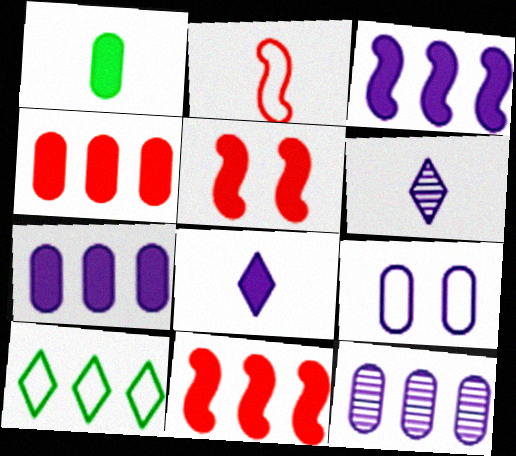[[1, 2, 6], 
[2, 9, 10], 
[3, 6, 9], 
[10, 11, 12]]